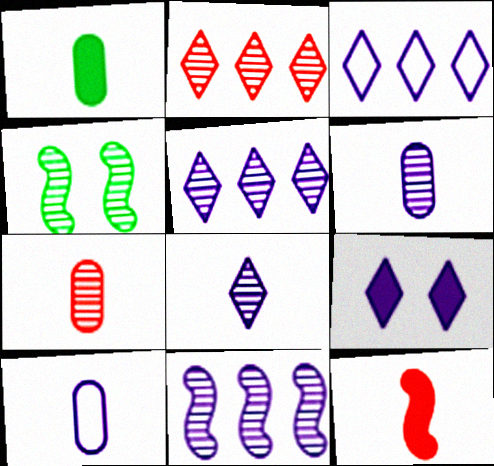[[1, 7, 10], 
[2, 4, 6], 
[3, 8, 9], 
[4, 5, 7], 
[9, 10, 11]]